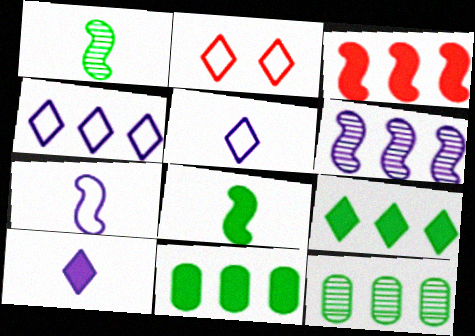[[3, 4, 12]]